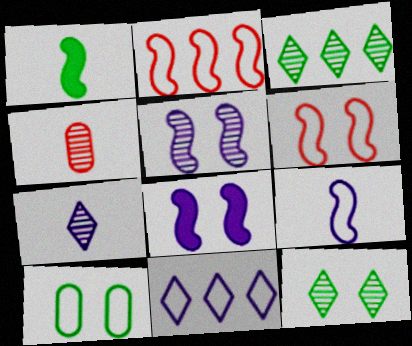[[1, 2, 5], 
[1, 3, 10], 
[3, 4, 5]]